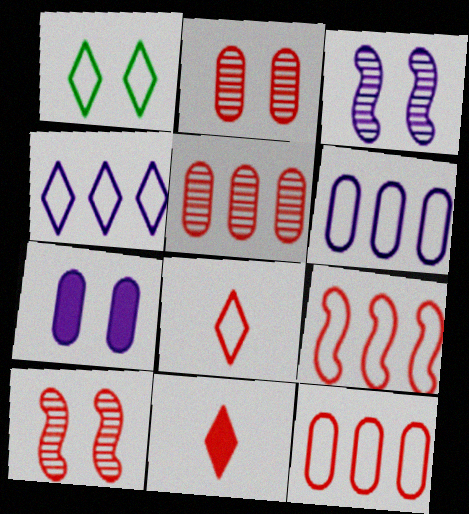[[1, 4, 8], 
[1, 7, 10], 
[2, 9, 11], 
[10, 11, 12]]